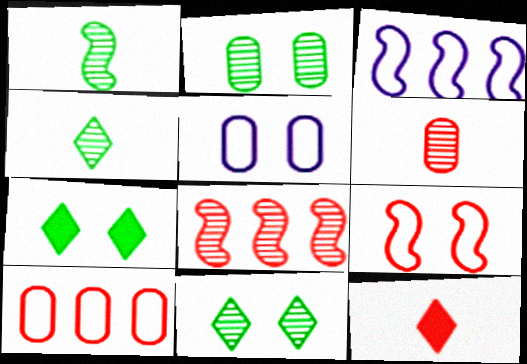[[2, 3, 12], 
[3, 6, 7]]